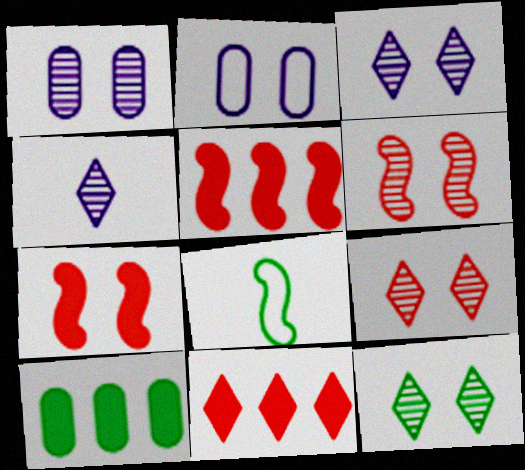[[1, 6, 12], 
[1, 8, 11], 
[2, 7, 12], 
[3, 9, 12], 
[8, 10, 12]]